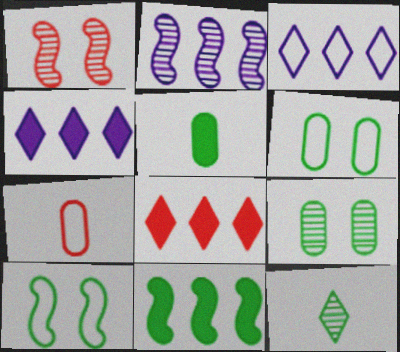[[1, 3, 5], 
[1, 7, 8], 
[3, 7, 10], 
[6, 11, 12]]